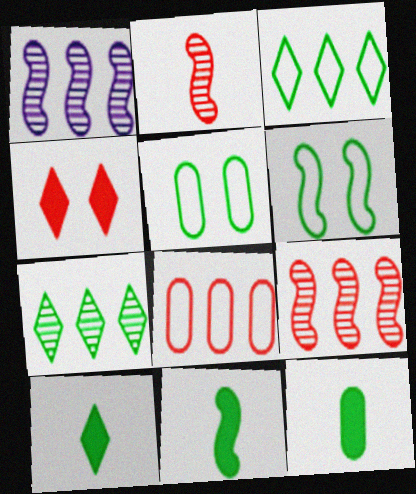[[2, 4, 8], 
[5, 7, 11], 
[6, 7, 12], 
[10, 11, 12]]